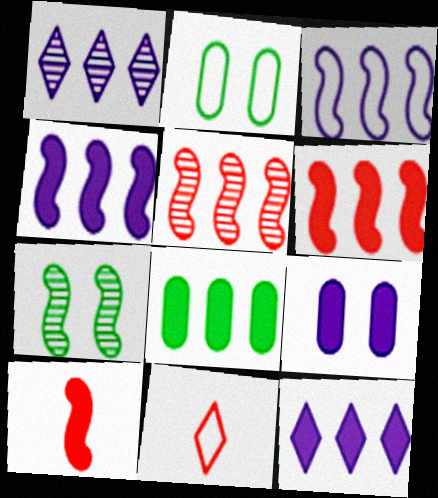[[1, 2, 10], 
[2, 3, 11], 
[3, 7, 10], 
[6, 8, 12]]